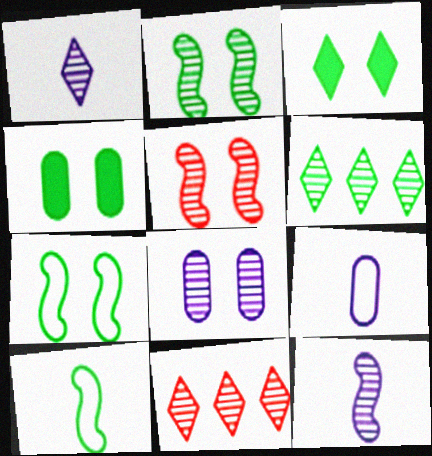[[4, 6, 10]]